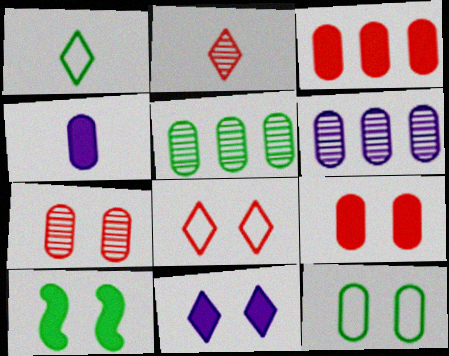[[1, 5, 10], 
[9, 10, 11]]